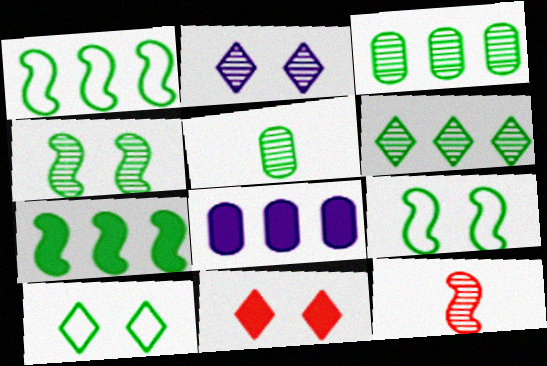[[2, 3, 12], 
[2, 10, 11], 
[4, 5, 6], 
[5, 7, 10], 
[8, 10, 12]]